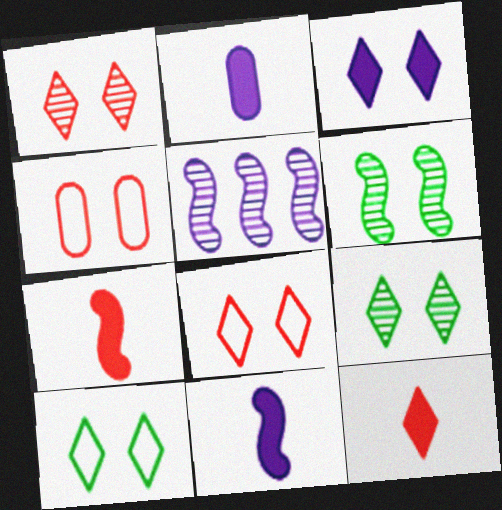[[1, 3, 10], 
[3, 4, 6], 
[3, 8, 9]]